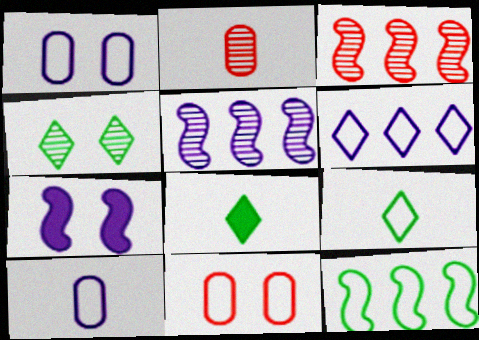[[1, 3, 8], 
[2, 4, 5], 
[4, 7, 11], 
[5, 8, 11]]